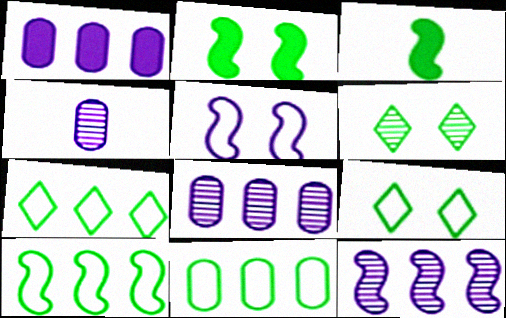[[3, 6, 11], 
[7, 10, 11]]